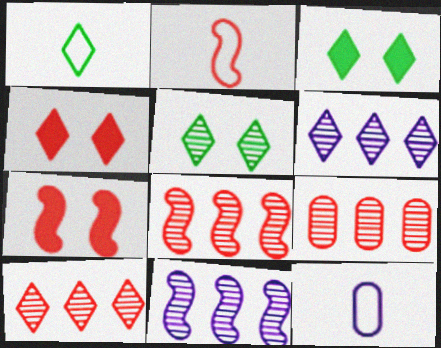[[1, 2, 12], 
[1, 4, 6], 
[2, 4, 9], 
[2, 7, 8], 
[3, 8, 12], 
[8, 9, 10]]